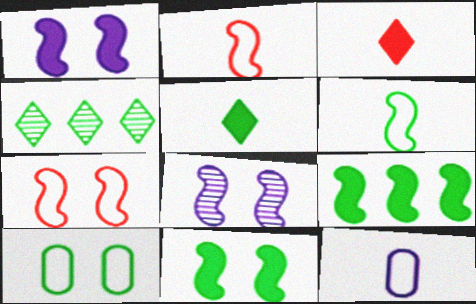[[2, 8, 9], 
[7, 8, 11]]